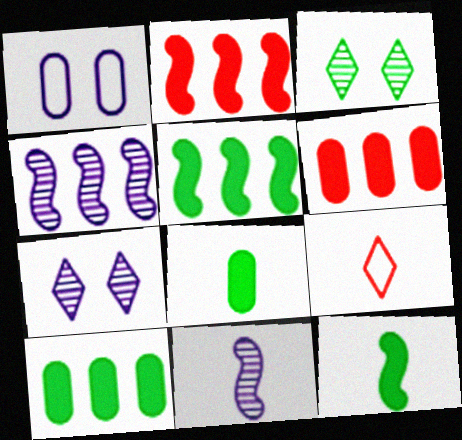[[8, 9, 11]]